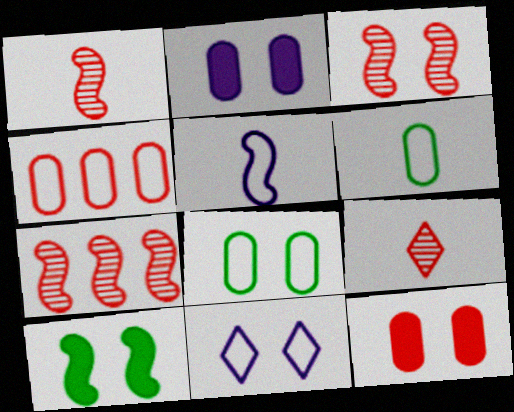[[1, 3, 7], 
[5, 7, 10]]